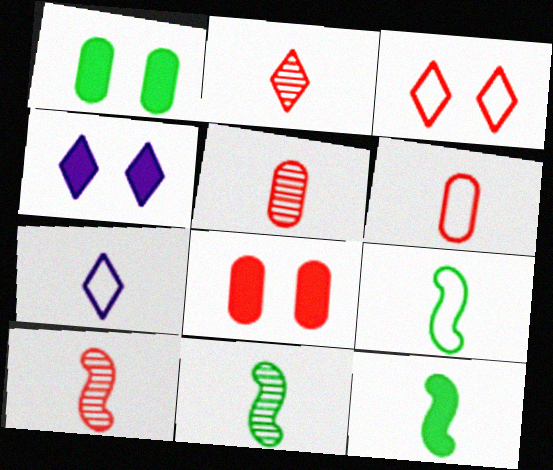[[2, 5, 10], 
[5, 7, 12], 
[6, 7, 9], 
[9, 11, 12]]